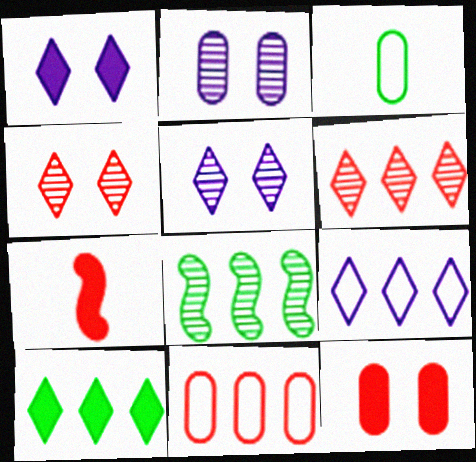[[4, 7, 11], 
[6, 9, 10]]